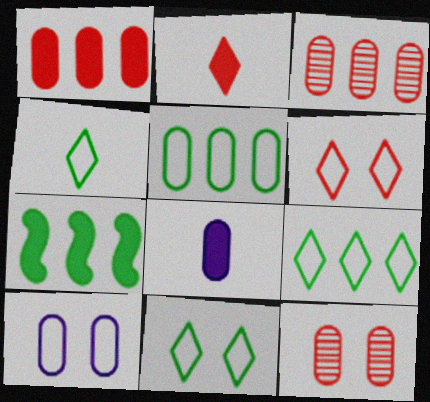[[4, 9, 11], 
[5, 8, 12]]